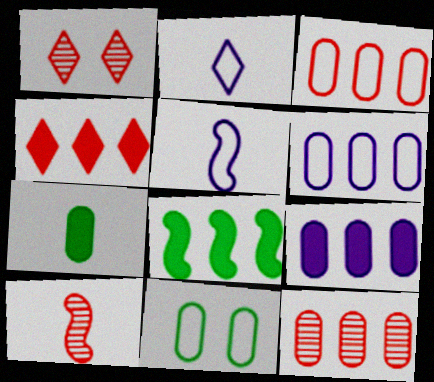[[1, 10, 12], 
[2, 7, 10], 
[4, 8, 9]]